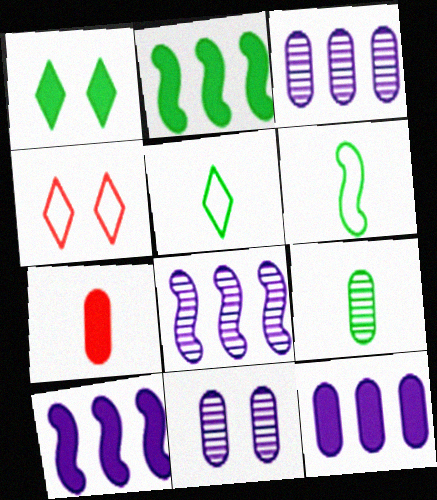[[1, 7, 10], 
[4, 9, 10]]